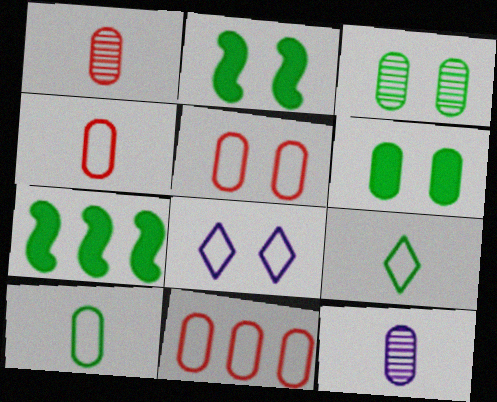[[1, 7, 8], 
[3, 7, 9], 
[4, 5, 11], 
[6, 11, 12]]